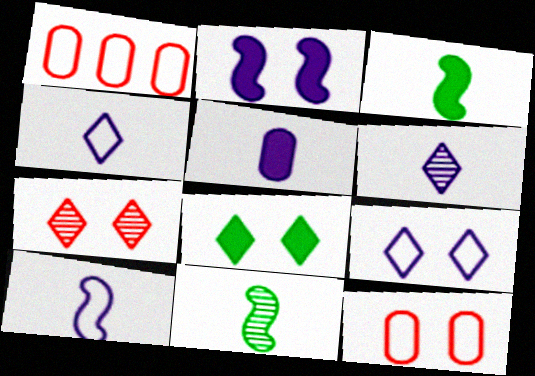[[5, 6, 10], 
[7, 8, 9]]